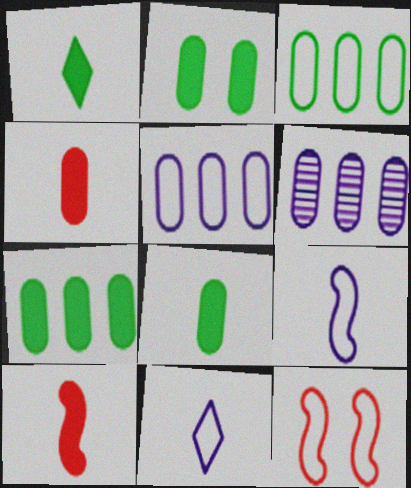[[1, 6, 12], 
[2, 7, 8], 
[3, 11, 12]]